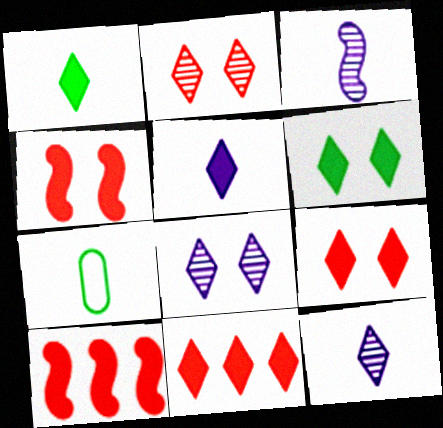[[5, 6, 11], 
[7, 8, 10]]